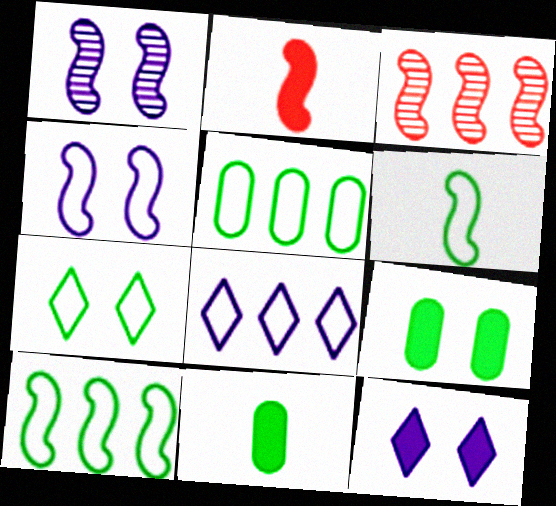[[1, 2, 10], 
[5, 6, 7]]